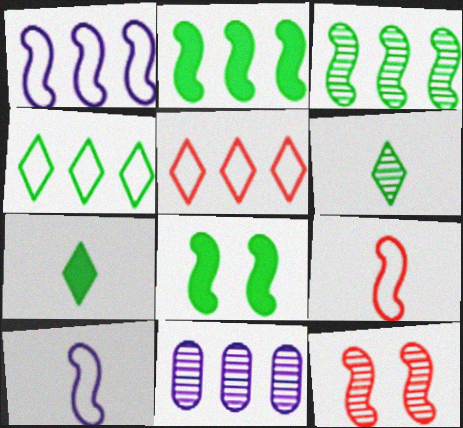[[2, 5, 11], 
[2, 10, 12], 
[6, 11, 12]]